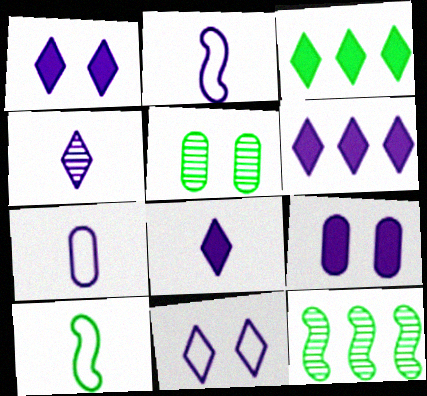[[1, 6, 8], 
[3, 5, 10], 
[4, 6, 11]]